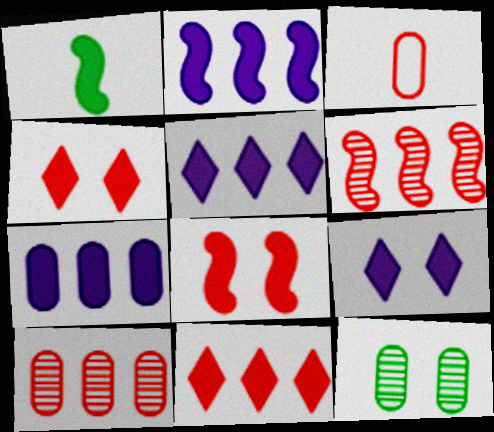[[1, 2, 8], 
[1, 4, 7], 
[2, 5, 7], 
[3, 4, 6], 
[3, 7, 12]]